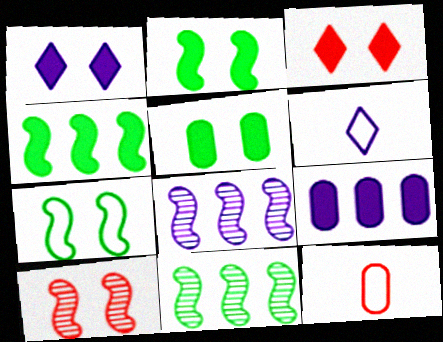[[1, 11, 12]]